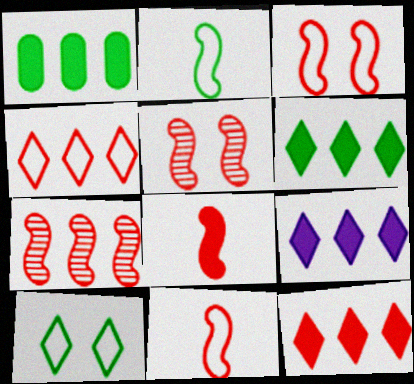[[3, 7, 8], 
[6, 9, 12]]